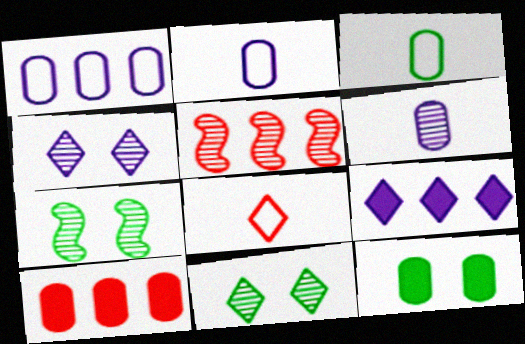[[5, 6, 11], 
[8, 9, 11]]